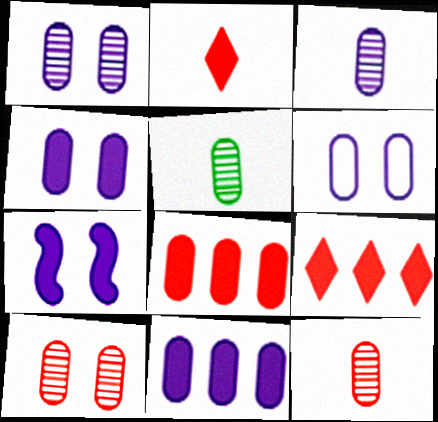[[1, 4, 6], 
[3, 5, 12], 
[3, 6, 11], 
[5, 6, 8]]